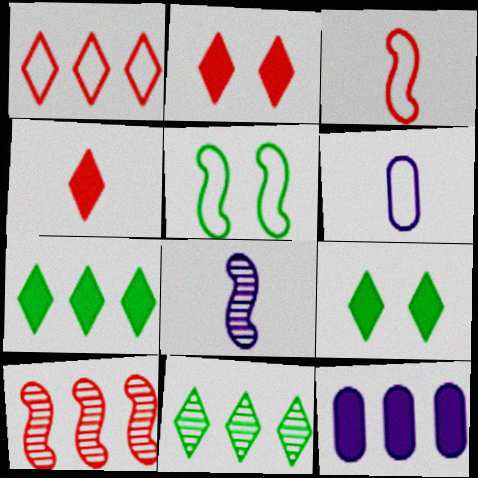[[1, 5, 6], 
[6, 9, 10]]